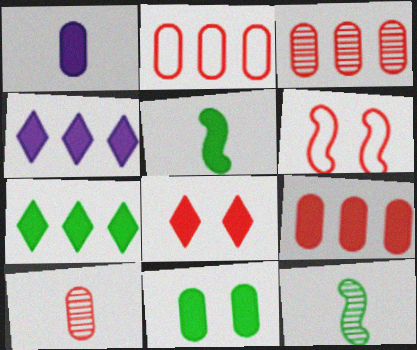[[1, 9, 11], 
[2, 3, 9], 
[5, 7, 11]]